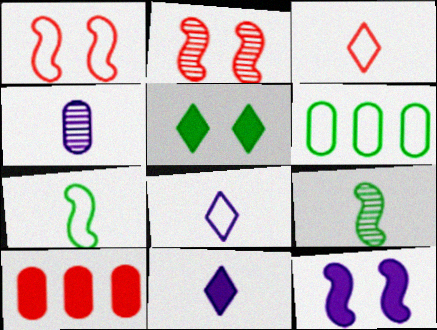[[1, 6, 8], 
[2, 3, 10], 
[2, 6, 11], 
[5, 6, 9]]